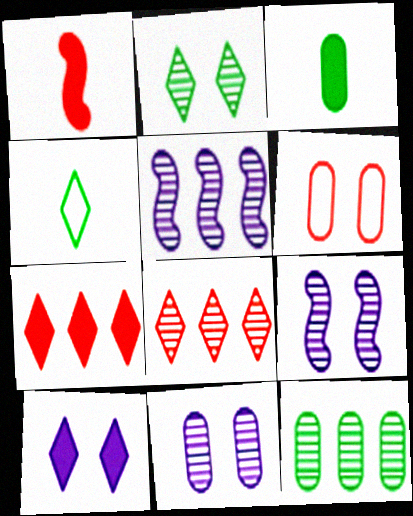[[1, 6, 8], 
[4, 8, 10], 
[5, 8, 12]]